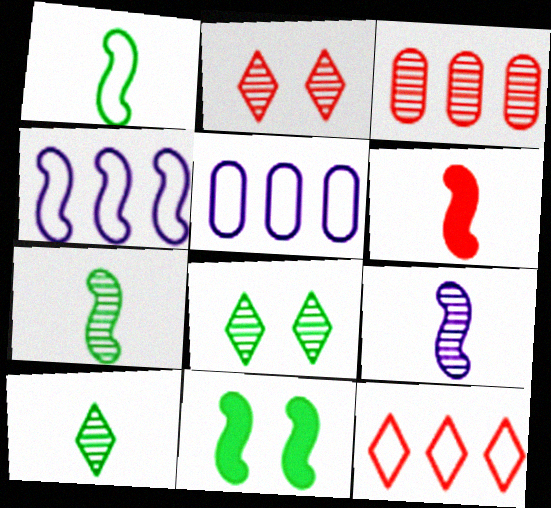[[1, 6, 9], 
[3, 8, 9], 
[5, 6, 8]]